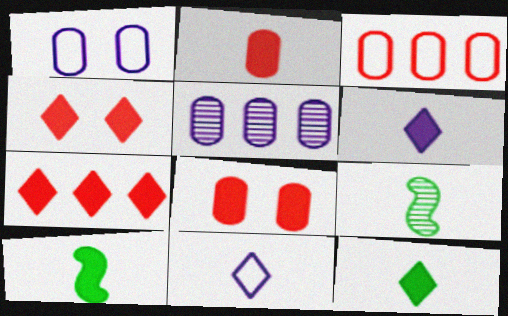[[1, 7, 9], 
[2, 6, 10], 
[2, 9, 11]]